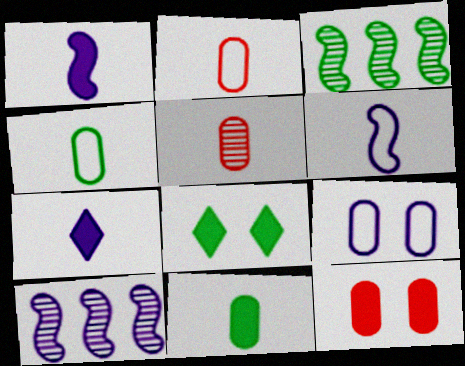[[2, 8, 10], 
[3, 4, 8], 
[7, 9, 10]]